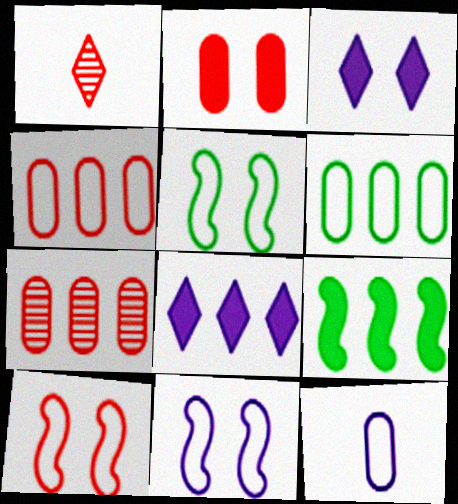[[5, 10, 11]]